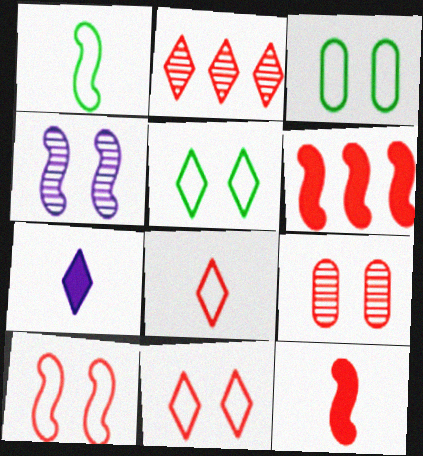[[1, 4, 6], 
[2, 5, 7], 
[6, 8, 9]]